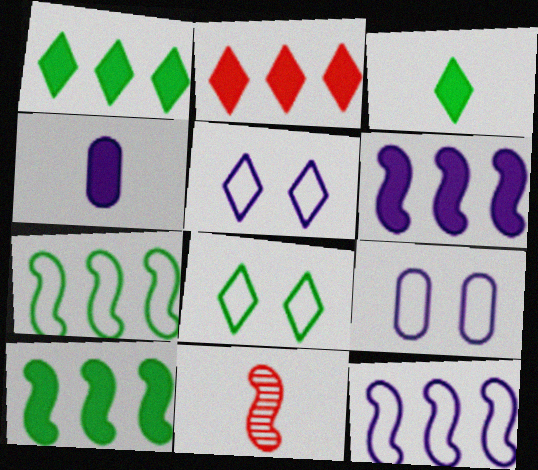[[1, 9, 11]]